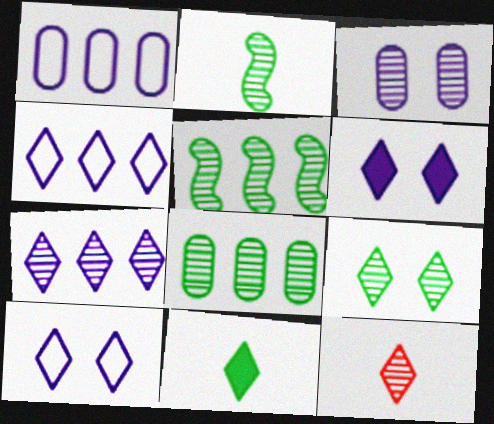[[2, 8, 9], 
[3, 5, 12], 
[7, 9, 12]]